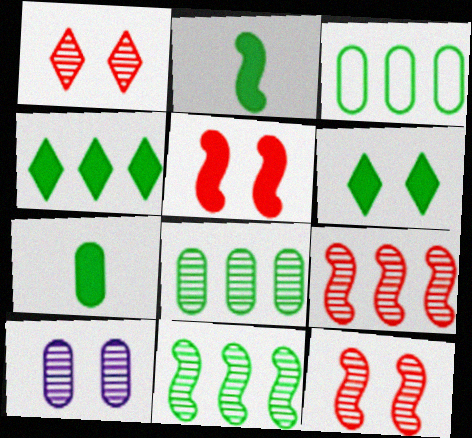[[3, 4, 11]]